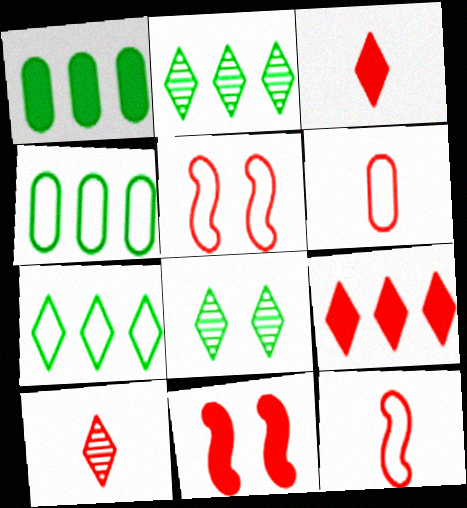[]